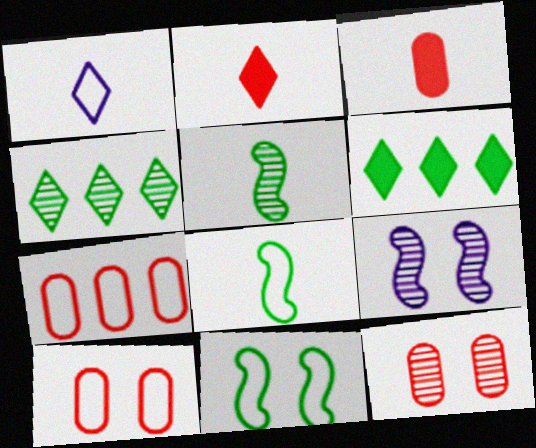[[1, 3, 5], 
[1, 7, 11], 
[3, 7, 12]]